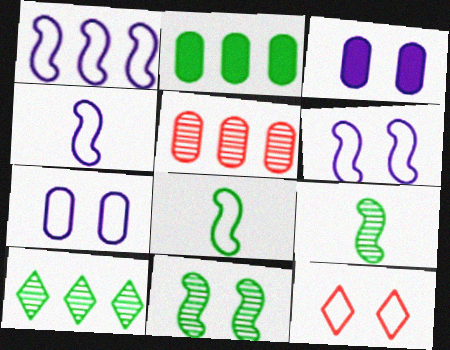[[1, 4, 6], 
[3, 11, 12]]